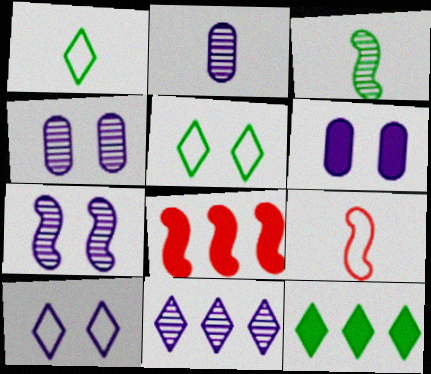[[1, 4, 8], 
[2, 5, 8], 
[2, 7, 11], 
[4, 9, 12], 
[6, 7, 10]]